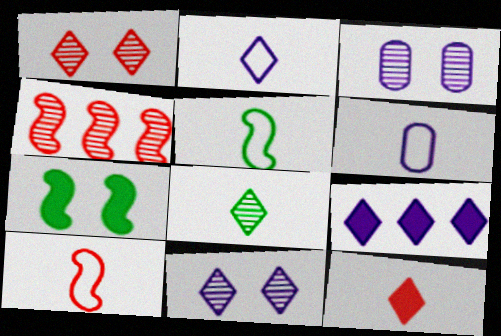[[2, 8, 12], 
[2, 9, 11], 
[3, 4, 8]]